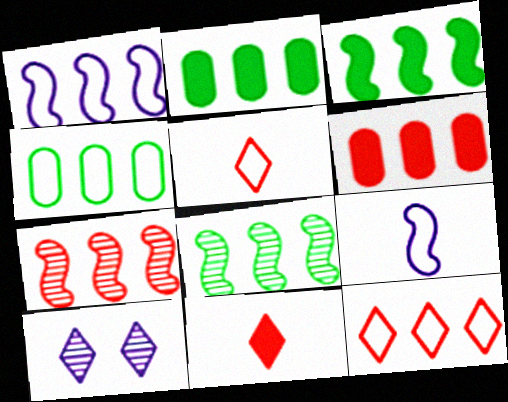[[1, 3, 7], 
[1, 4, 12], 
[6, 7, 12]]